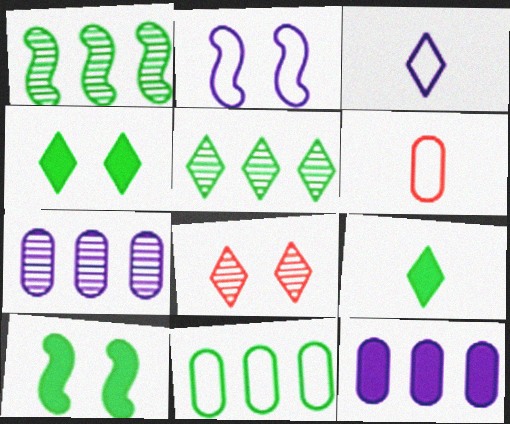[]